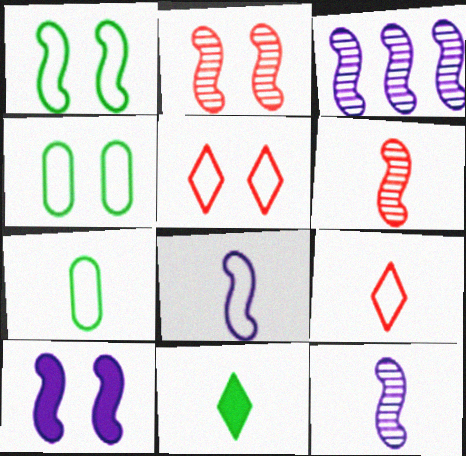[[1, 2, 10], 
[3, 8, 10], 
[7, 8, 9]]